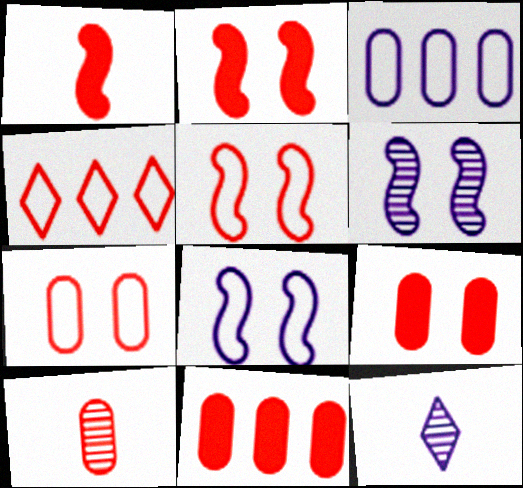[[2, 4, 10], 
[7, 10, 11]]